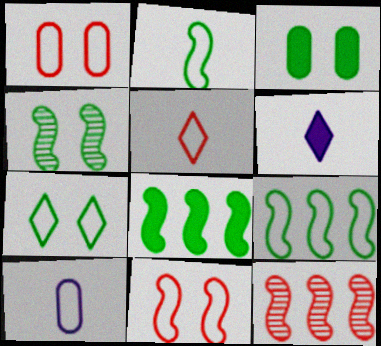[[2, 4, 8], 
[2, 5, 10], 
[3, 4, 7]]